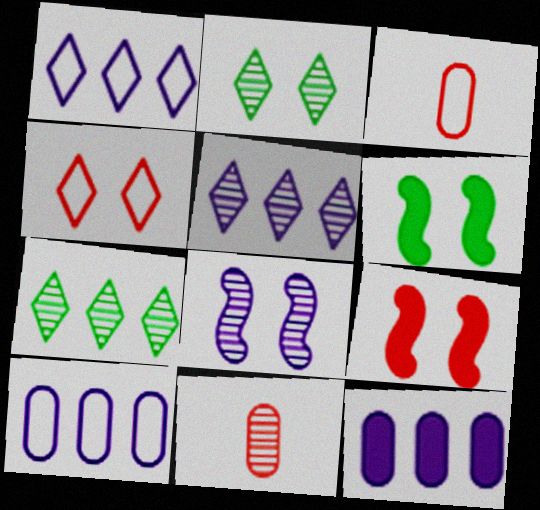[[1, 6, 11], 
[3, 5, 6], 
[7, 8, 11]]